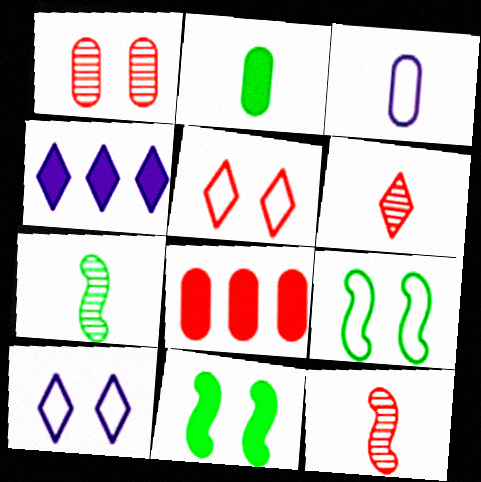[[1, 10, 11], 
[5, 8, 12], 
[7, 8, 10]]